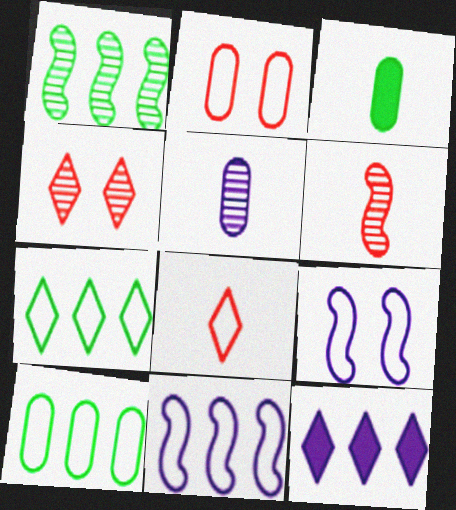[[1, 4, 5], 
[3, 4, 11], 
[5, 9, 12], 
[8, 9, 10]]